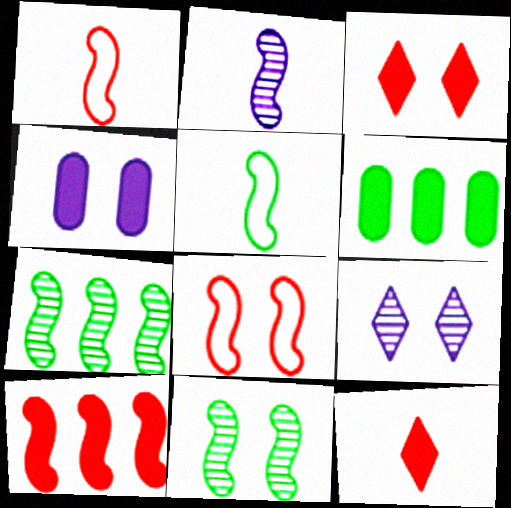[[1, 6, 9]]